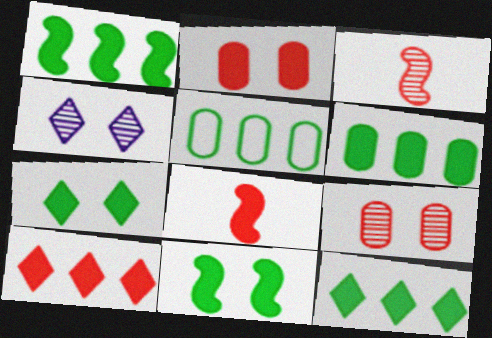[[1, 6, 12], 
[2, 8, 10], 
[4, 5, 8]]